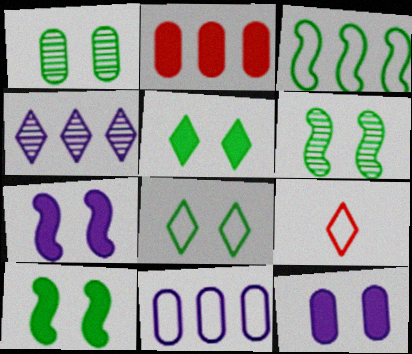[[1, 8, 10], 
[2, 3, 4], 
[4, 5, 9]]